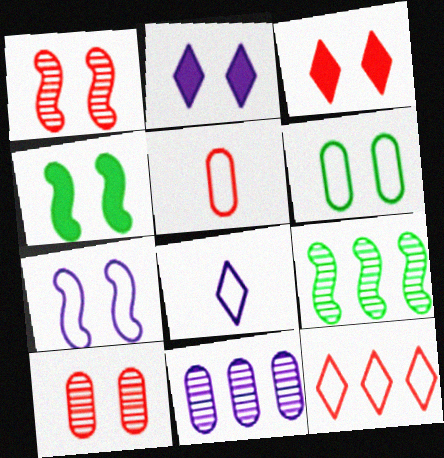[[1, 2, 6], 
[1, 4, 7], 
[2, 5, 9]]